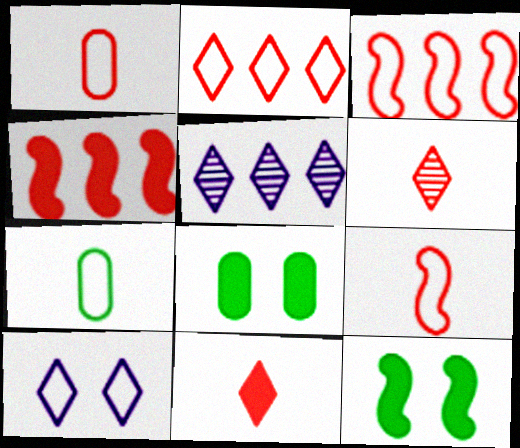[[1, 5, 12], 
[3, 7, 10], 
[5, 8, 9]]